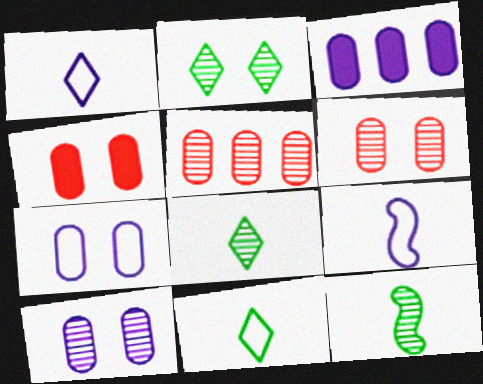[]